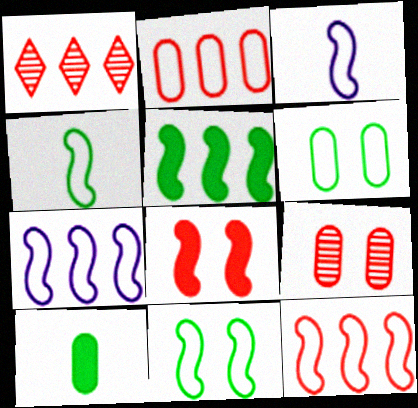[[3, 11, 12]]